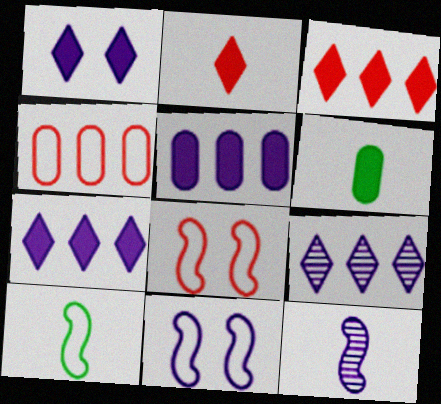[[6, 8, 9]]